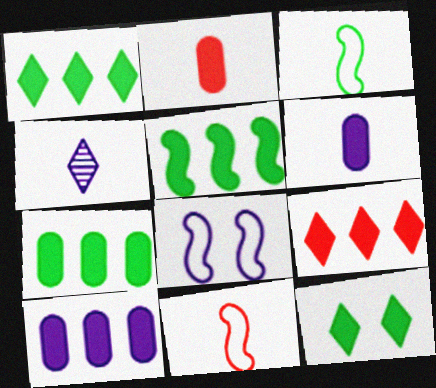[[1, 5, 7], 
[2, 3, 4], 
[4, 8, 10], 
[5, 9, 10]]